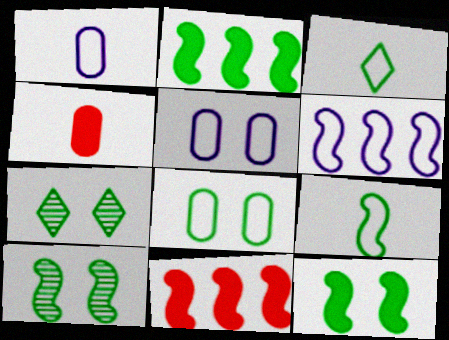[[1, 7, 11], 
[2, 9, 10], 
[4, 6, 7], 
[7, 8, 12]]